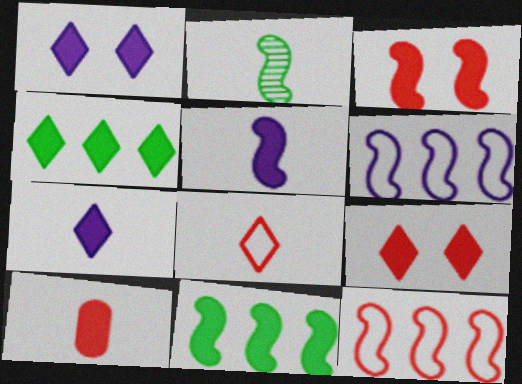[[1, 10, 11], 
[2, 3, 6], 
[3, 5, 11], 
[4, 7, 9]]